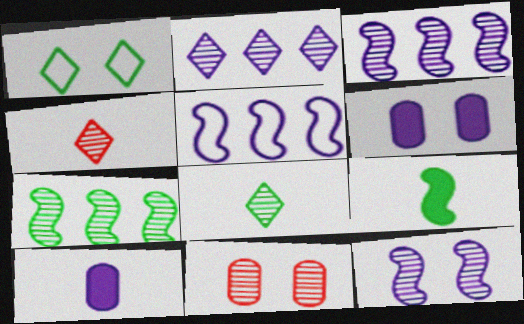[[3, 8, 11]]